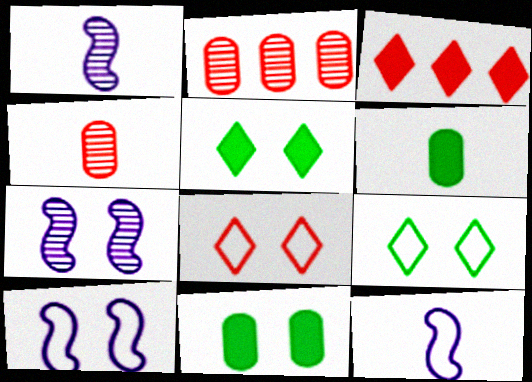[[2, 5, 12], 
[7, 8, 11]]